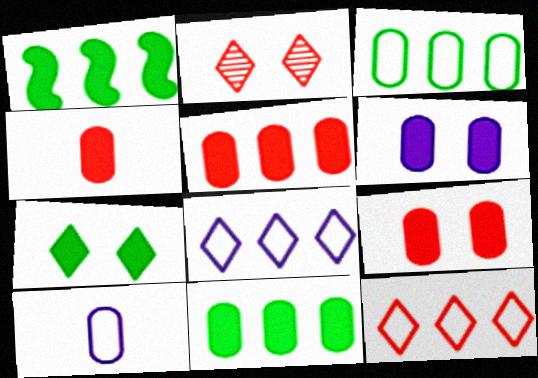[[1, 2, 10], 
[4, 5, 9], 
[4, 6, 11]]